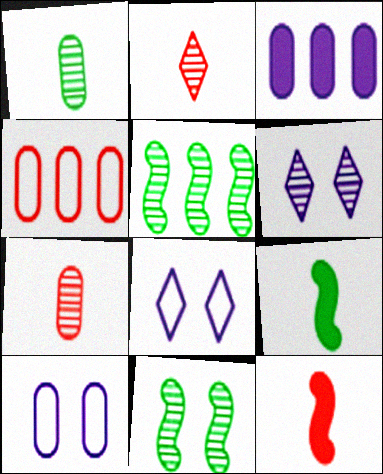[[4, 6, 9], 
[5, 6, 7]]